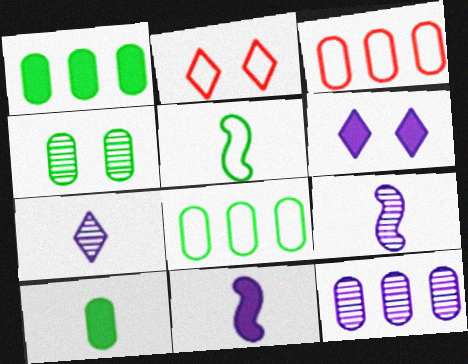[[1, 2, 9], 
[1, 3, 12], 
[4, 8, 10]]